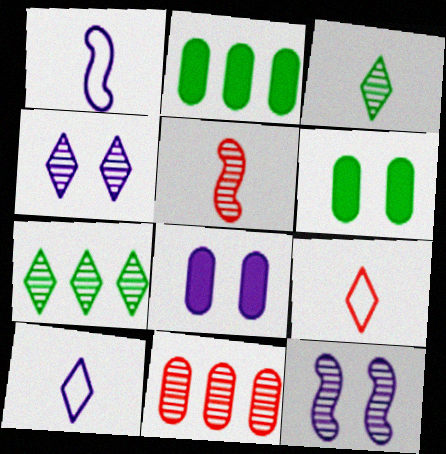[[2, 9, 12], 
[3, 11, 12]]